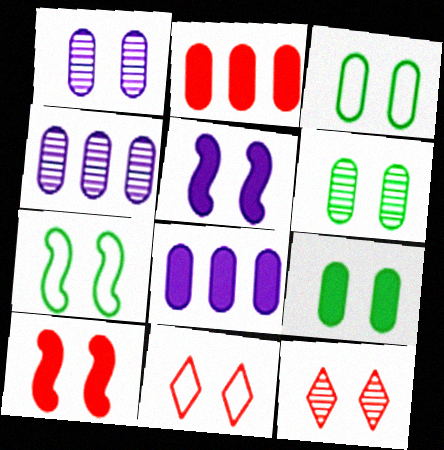[[3, 5, 12], 
[3, 6, 9], 
[5, 6, 11]]